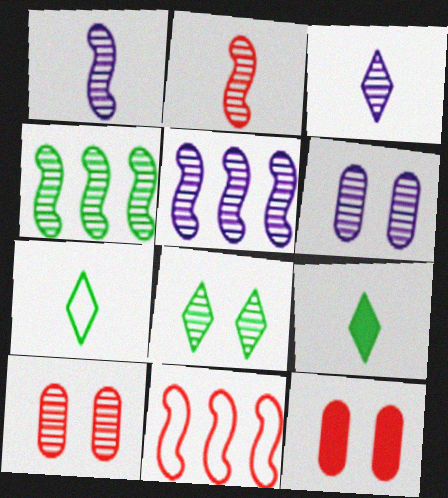[[3, 4, 10], 
[3, 5, 6], 
[5, 7, 12], 
[6, 9, 11]]